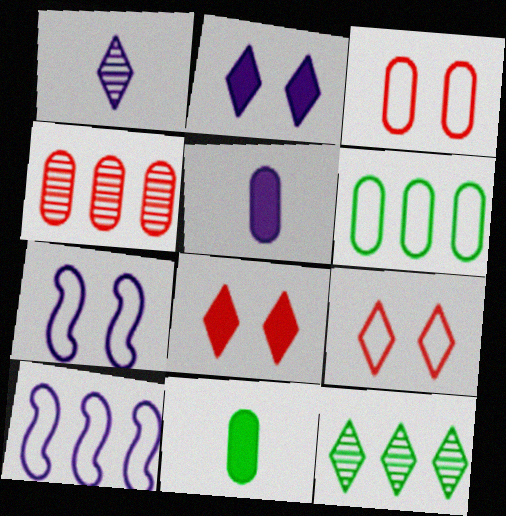[]